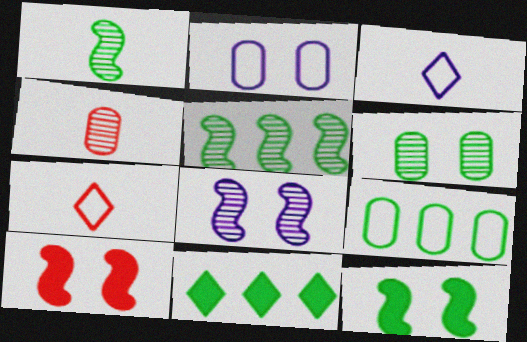[[5, 9, 11]]